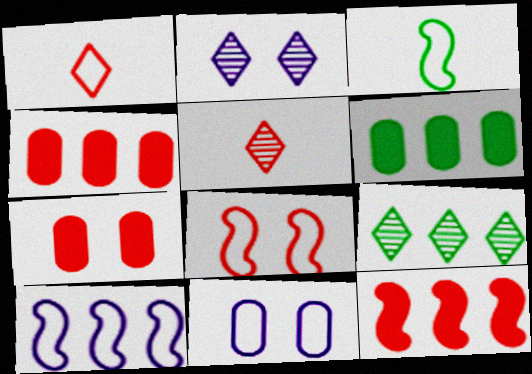[[2, 3, 4], 
[2, 5, 9], 
[3, 8, 10], 
[4, 5, 8], 
[4, 9, 10]]